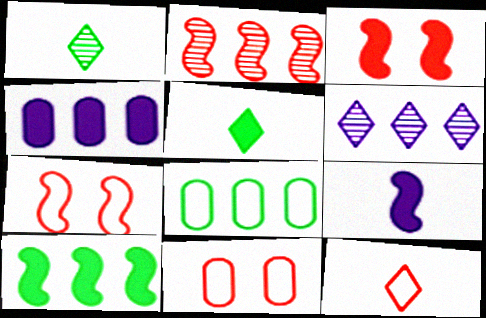[[1, 4, 7], 
[3, 4, 5], 
[3, 9, 10]]